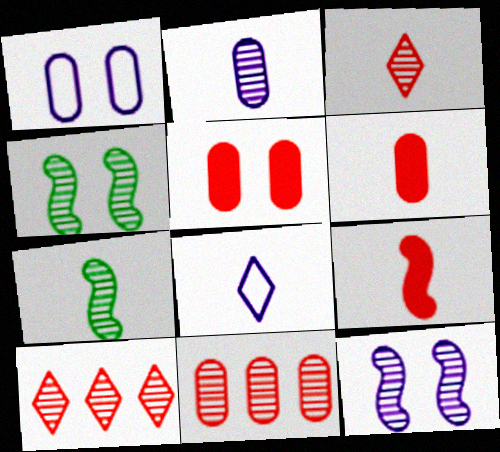[[2, 3, 7], 
[2, 4, 10], 
[6, 7, 8]]